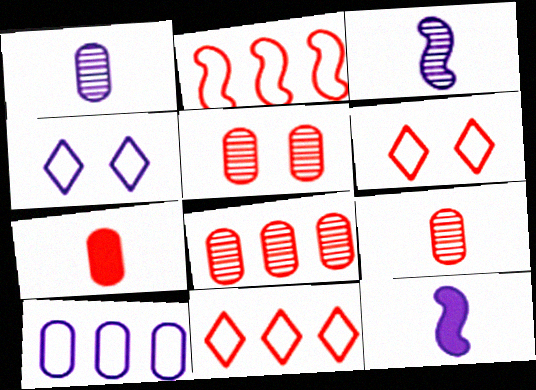[[5, 8, 9]]